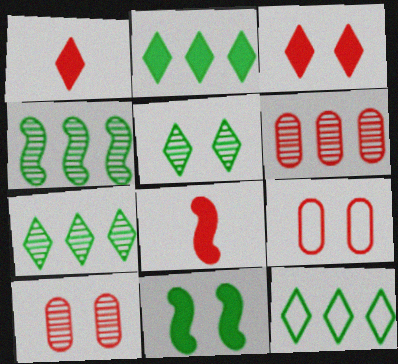[[2, 7, 12]]